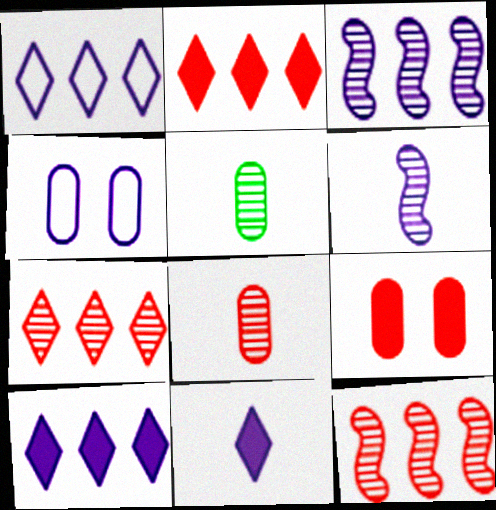[[3, 4, 11], 
[4, 6, 10]]